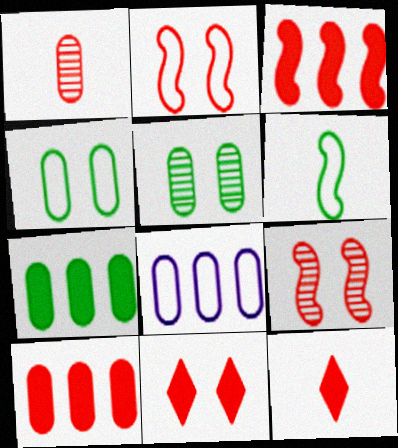[]